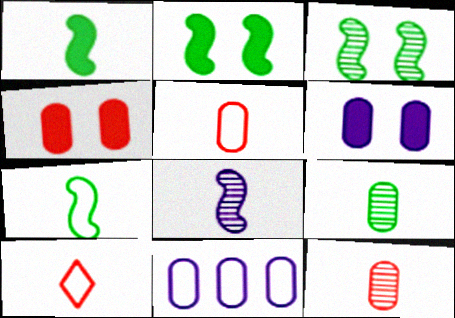[[4, 9, 11]]